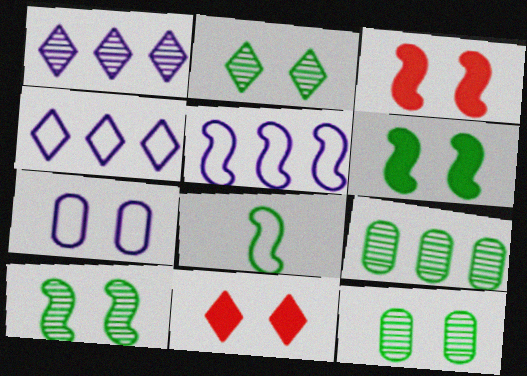[[2, 3, 7], 
[2, 10, 12], 
[7, 10, 11]]